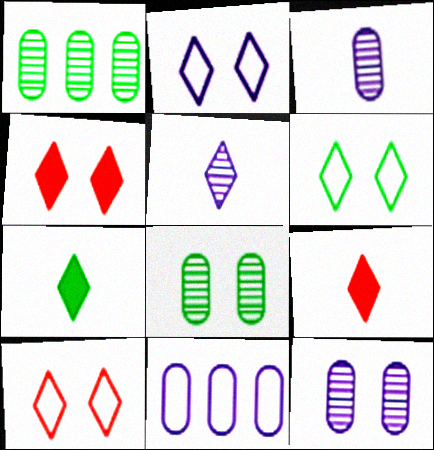[[2, 6, 10]]